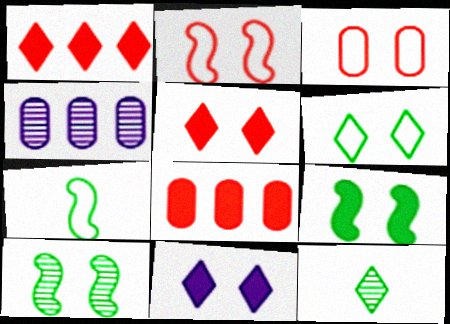[[3, 10, 11], 
[4, 5, 7]]